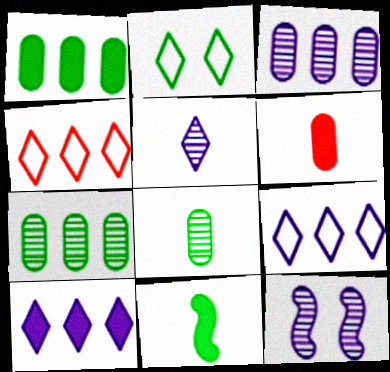[[2, 7, 11], 
[3, 5, 12]]